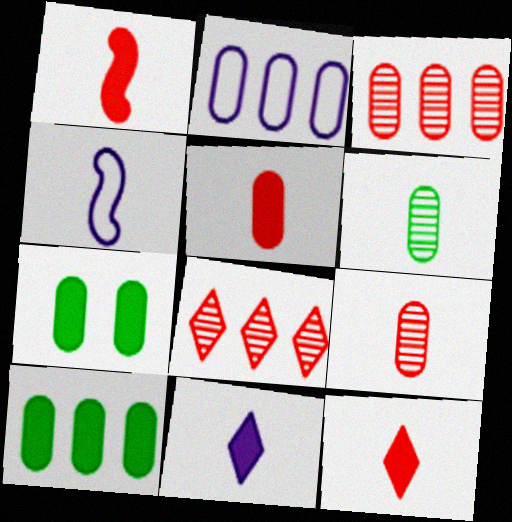[[1, 5, 12], 
[2, 3, 10], 
[2, 7, 9], 
[4, 6, 12], 
[4, 7, 8]]